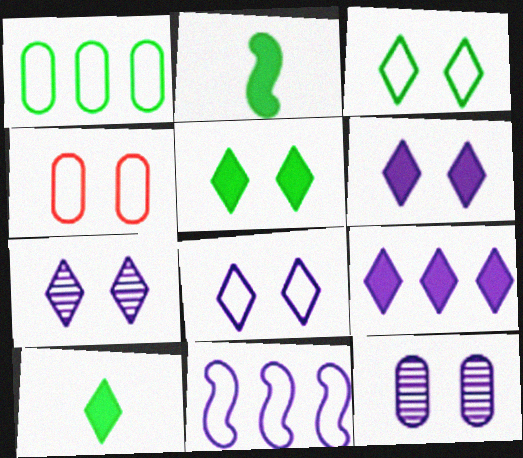[[6, 7, 8]]